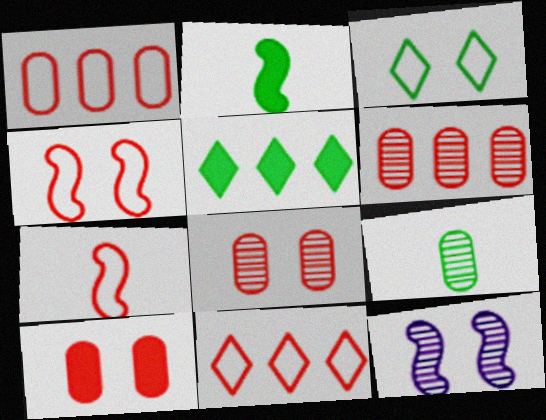[[3, 10, 12]]